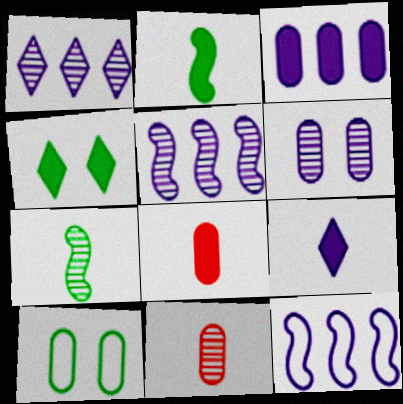[[1, 3, 12], 
[2, 8, 9], 
[3, 10, 11], 
[4, 11, 12], 
[6, 9, 12]]